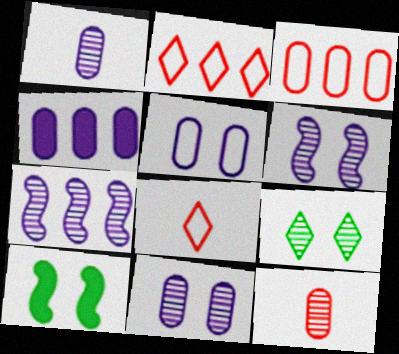[[1, 2, 10], 
[1, 4, 5], 
[7, 9, 12]]